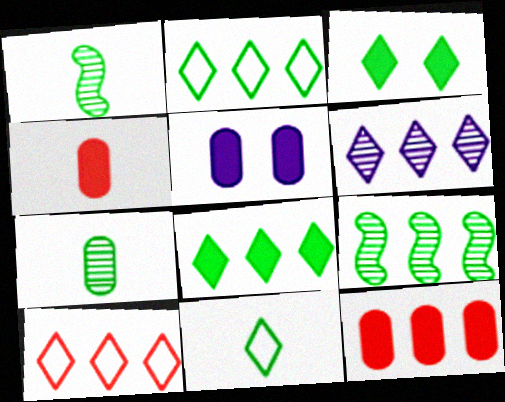[[1, 5, 10], 
[6, 8, 10]]